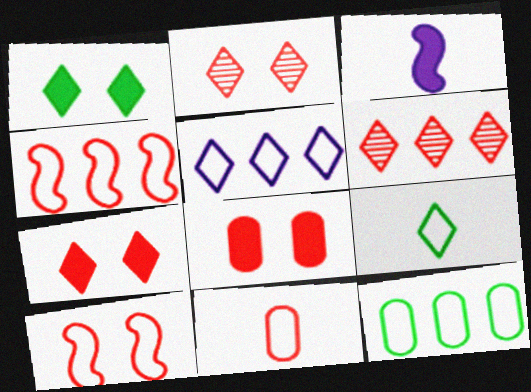[[2, 3, 12], 
[2, 8, 10], 
[4, 5, 12]]